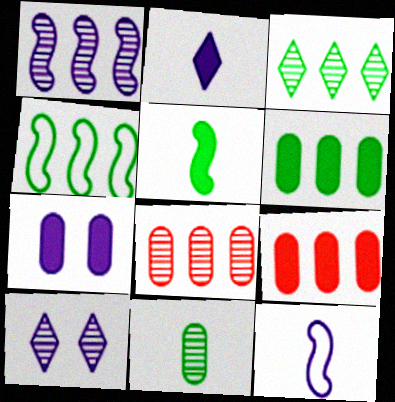[[1, 3, 8], 
[3, 4, 6]]